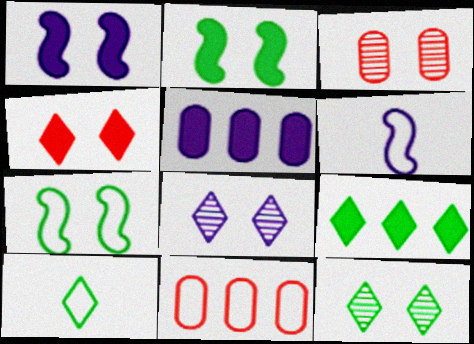[[3, 6, 9], 
[5, 6, 8], 
[9, 10, 12]]